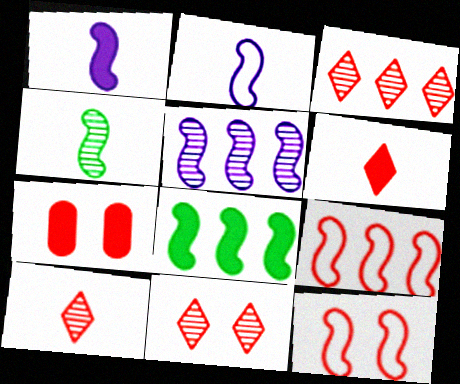[[3, 10, 11], 
[5, 8, 9], 
[7, 9, 10], 
[7, 11, 12]]